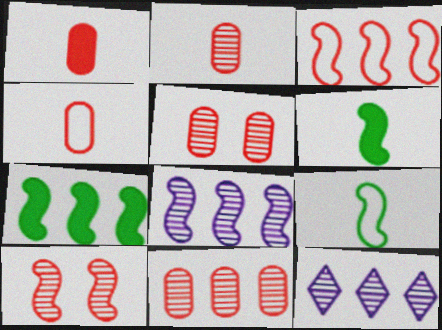[[1, 2, 4], 
[2, 5, 11], 
[3, 7, 8]]